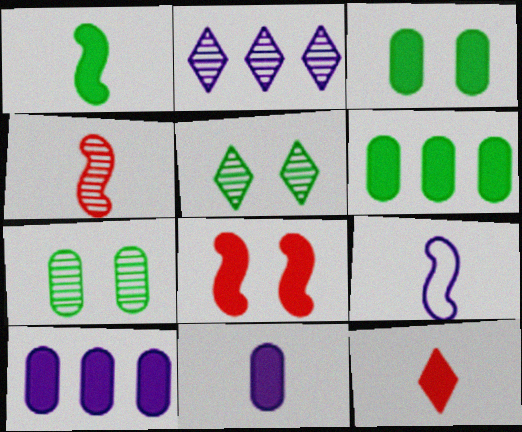[[1, 4, 9], 
[1, 11, 12], 
[2, 4, 7]]